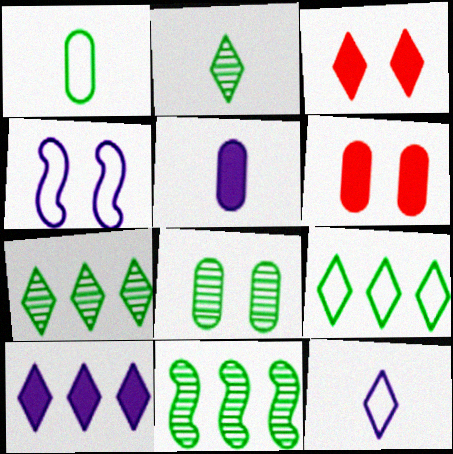[[2, 8, 11], 
[3, 4, 8], 
[3, 7, 12], 
[6, 11, 12]]